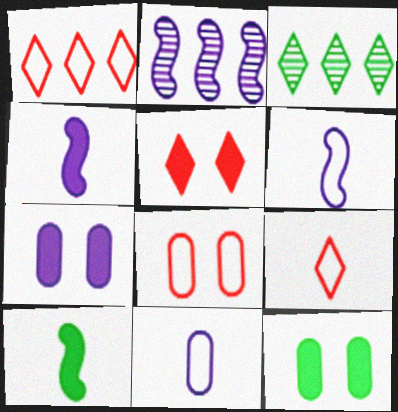[[2, 9, 12], 
[3, 4, 8]]